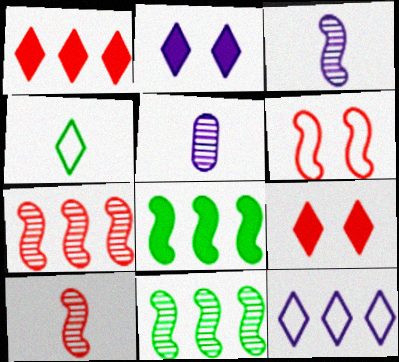[[3, 6, 8]]